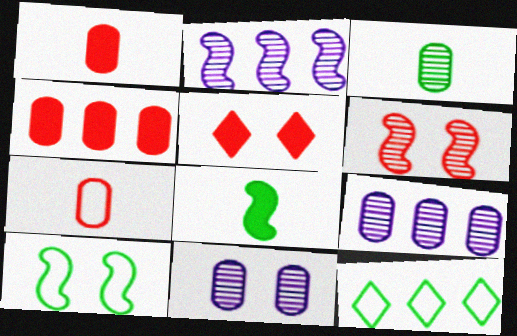[[2, 4, 12], 
[5, 10, 11]]